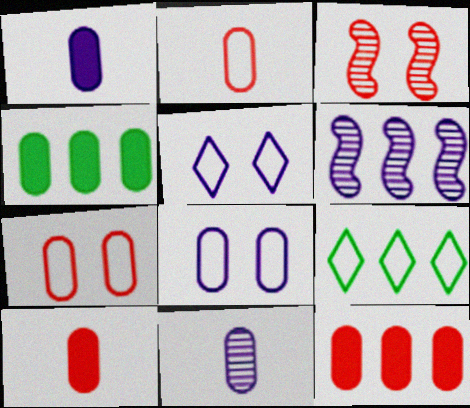[[1, 3, 9], 
[1, 5, 6], 
[4, 7, 11], 
[6, 9, 12]]